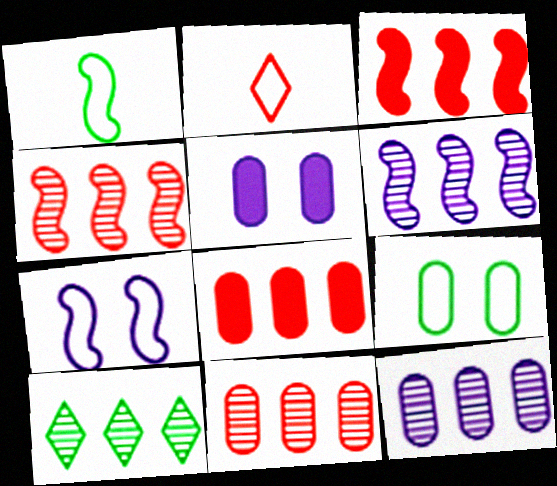[[4, 10, 12], 
[6, 10, 11]]